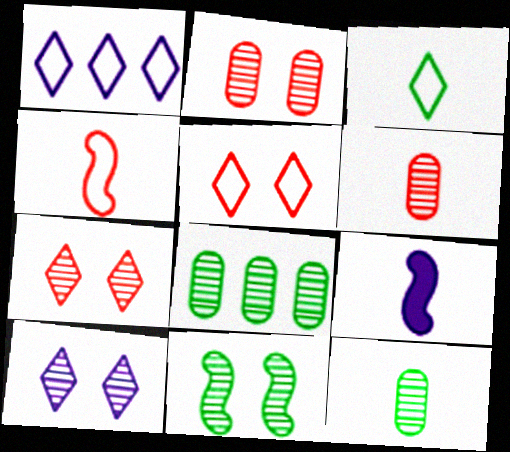[[1, 3, 5], 
[2, 10, 11], 
[3, 6, 9], 
[5, 8, 9]]